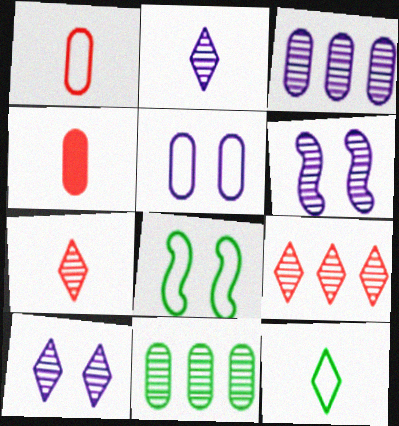[[2, 3, 6], 
[4, 5, 11], 
[6, 7, 11]]